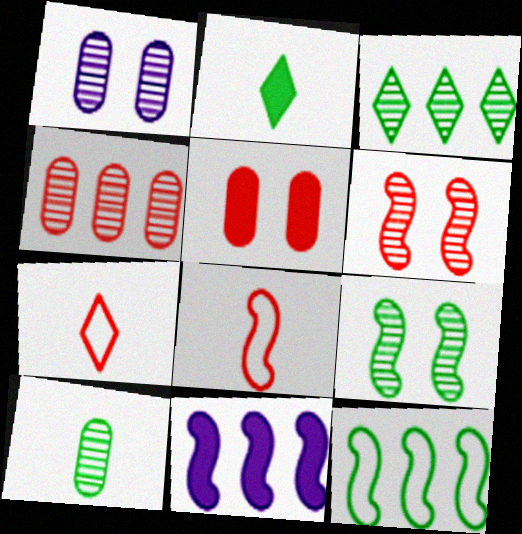[[1, 4, 10], 
[2, 5, 11], 
[3, 9, 10], 
[8, 9, 11]]